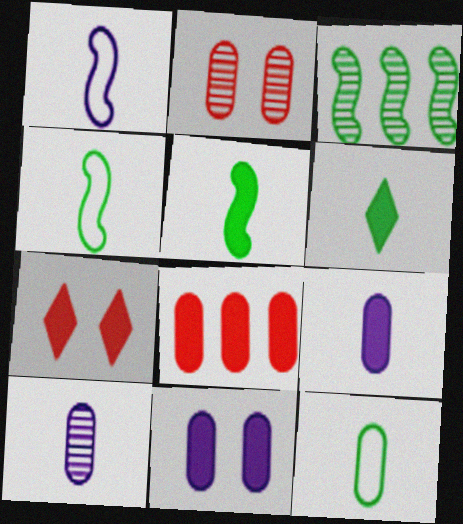[]